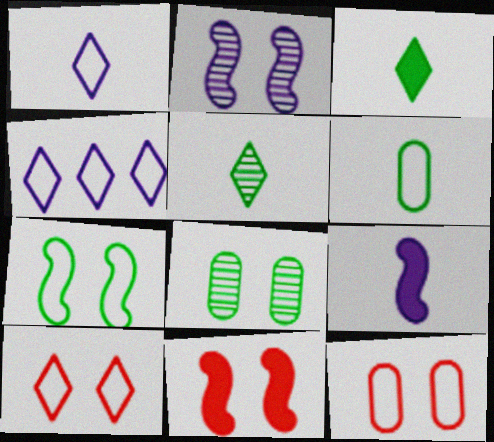[[2, 7, 11]]